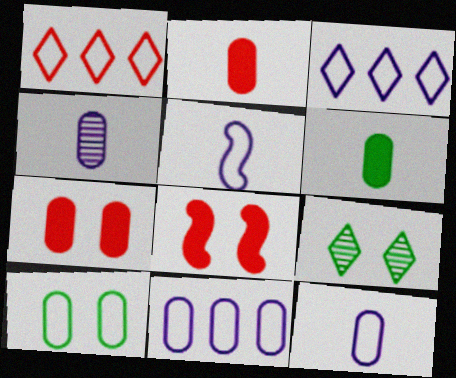[[1, 5, 10]]